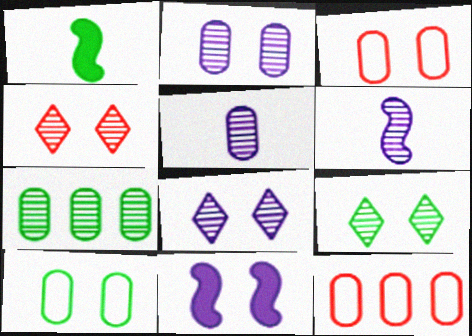[[1, 8, 12], 
[3, 9, 11], 
[4, 6, 7], 
[4, 8, 9], 
[4, 10, 11]]